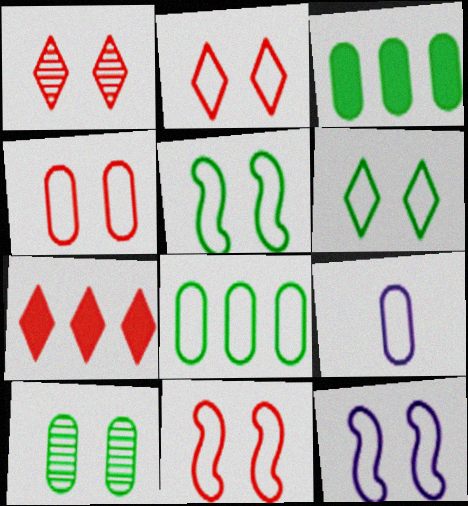[[2, 4, 11], 
[4, 6, 12], 
[4, 8, 9], 
[5, 11, 12]]